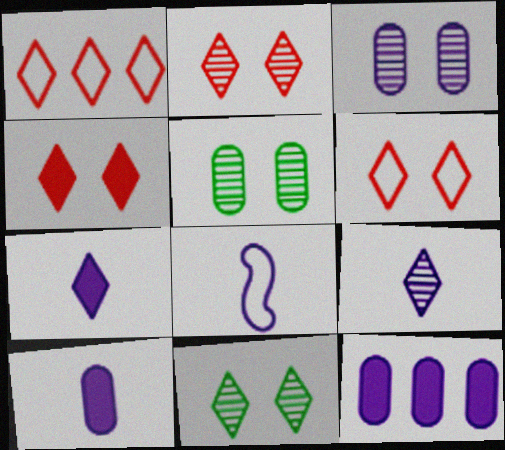[[1, 7, 11], 
[2, 4, 6], 
[8, 9, 10]]